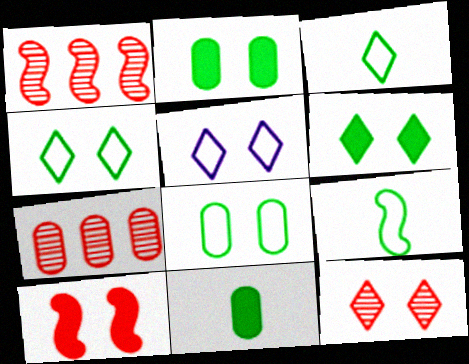[[1, 5, 11], 
[5, 6, 12]]